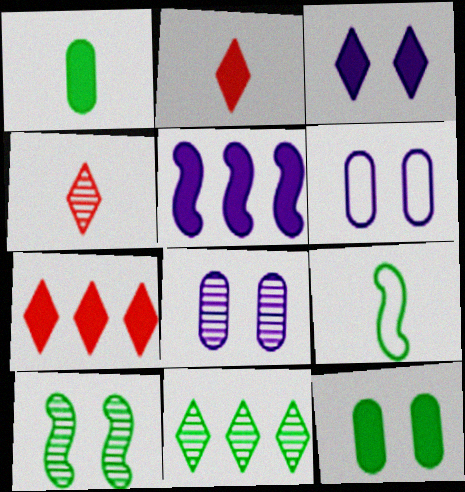[[2, 5, 12], 
[7, 8, 9], 
[9, 11, 12]]